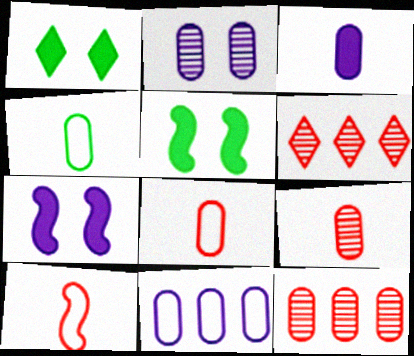[[2, 3, 11], 
[3, 4, 9], 
[4, 6, 7]]